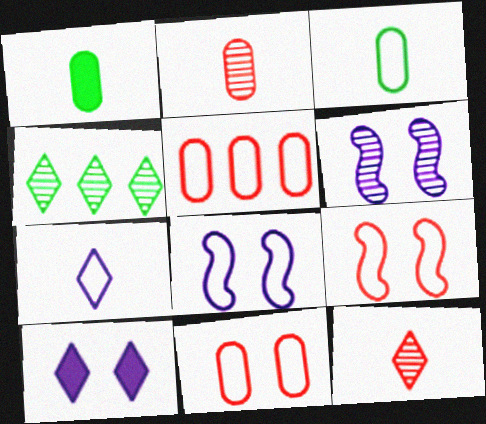[[2, 4, 6]]